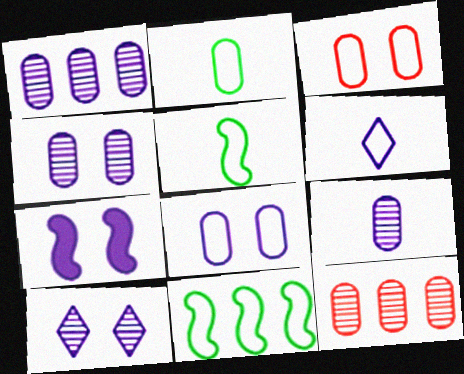[[1, 4, 9], 
[1, 6, 7], 
[3, 6, 11], 
[7, 8, 10]]